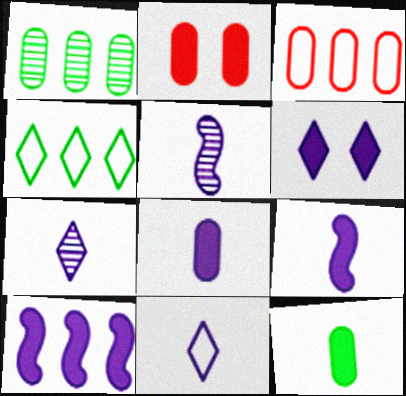[[2, 4, 5], 
[5, 8, 11], 
[6, 8, 10]]